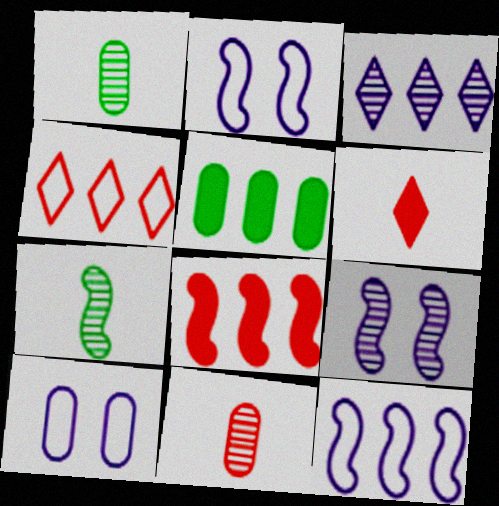[[2, 7, 8], 
[5, 10, 11]]